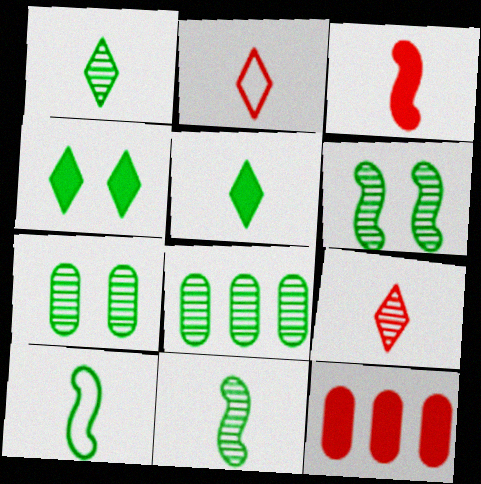[[1, 6, 8], 
[4, 8, 10]]